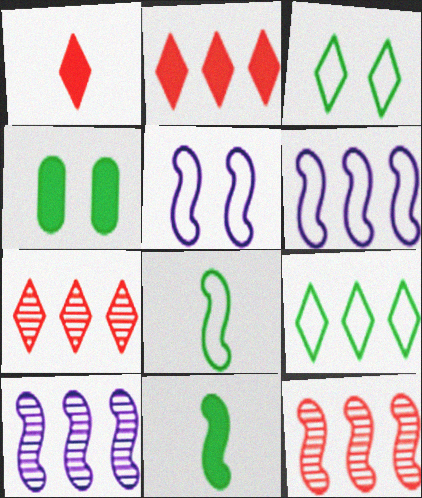[[5, 11, 12]]